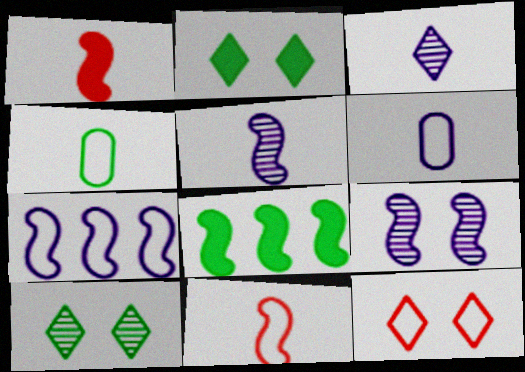[[1, 3, 4], 
[4, 7, 12], 
[4, 8, 10], 
[8, 9, 11]]